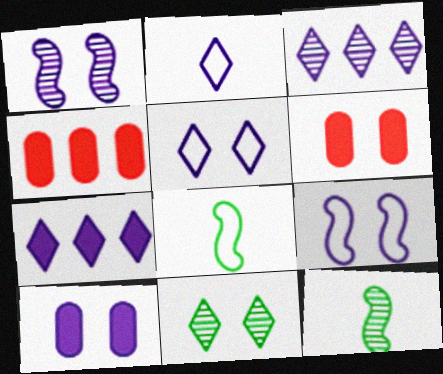[[1, 5, 10], 
[3, 6, 8], 
[4, 5, 12], 
[6, 9, 11]]